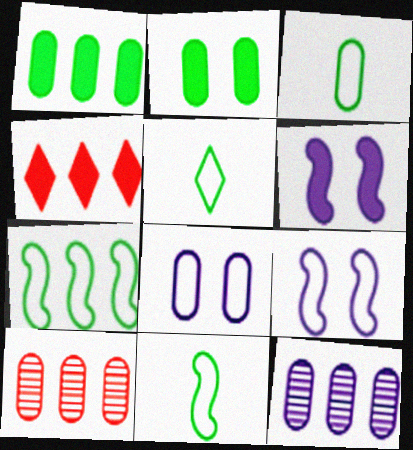[[3, 5, 11], 
[4, 7, 12], 
[5, 6, 10]]